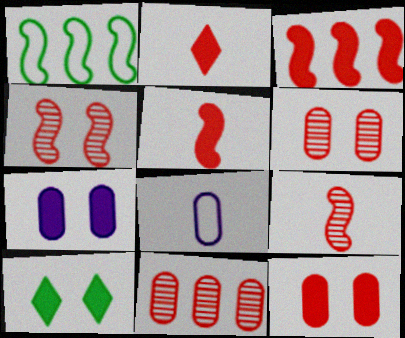[[2, 3, 12]]